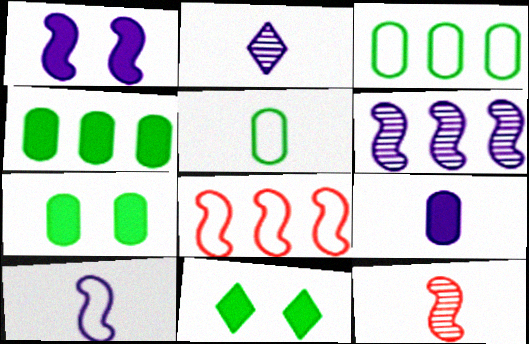[[1, 6, 10], 
[2, 7, 8], 
[2, 9, 10]]